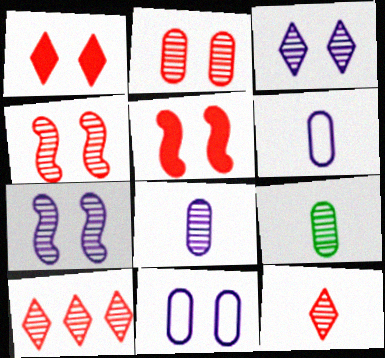[[7, 9, 10]]